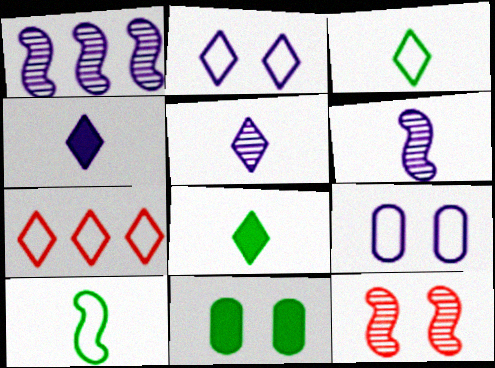[[1, 4, 9], 
[2, 3, 7], 
[2, 11, 12], 
[6, 7, 11], 
[7, 9, 10]]